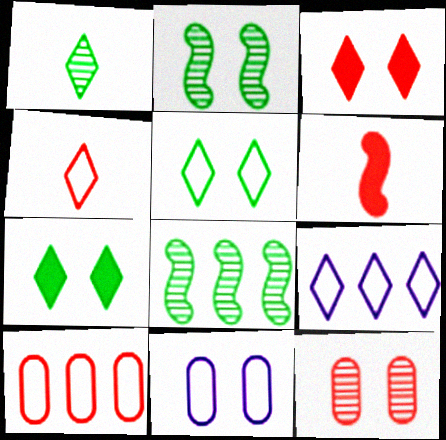[[1, 3, 9], 
[2, 3, 11], 
[4, 5, 9]]